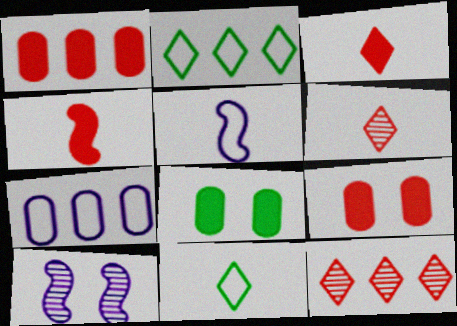[[1, 10, 11], 
[5, 8, 12]]